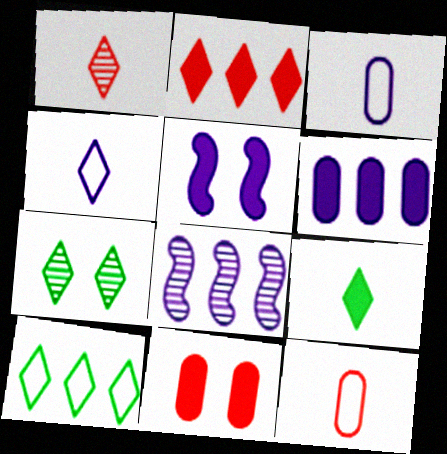[[1, 4, 9], 
[2, 4, 7], 
[7, 9, 10]]